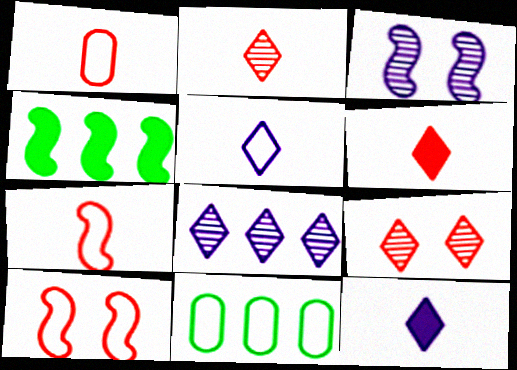[[3, 4, 7], 
[3, 6, 11], 
[5, 10, 11]]